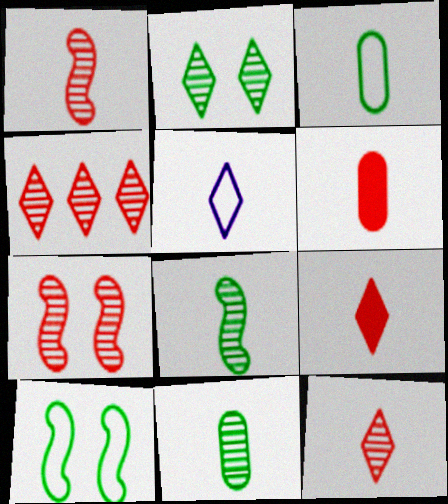[[5, 6, 8]]